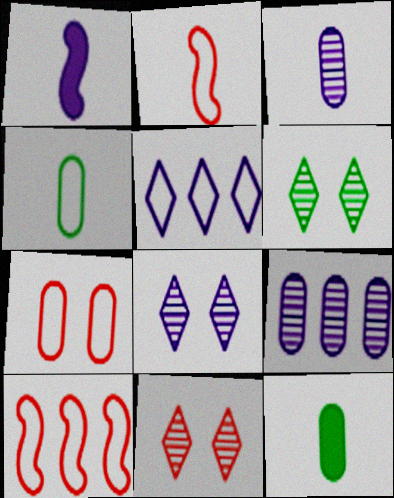[[6, 8, 11], 
[7, 9, 12], 
[8, 10, 12]]